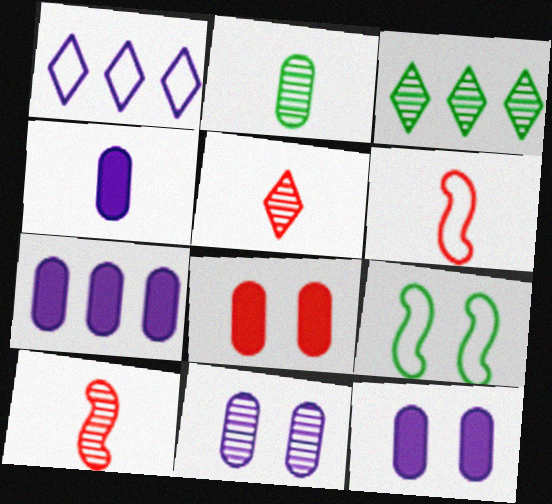[[3, 6, 12], 
[3, 10, 11], 
[4, 7, 12], 
[5, 7, 9]]